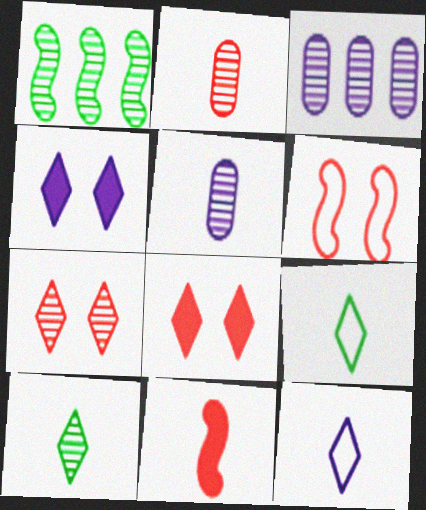[[1, 5, 7], 
[5, 9, 11]]